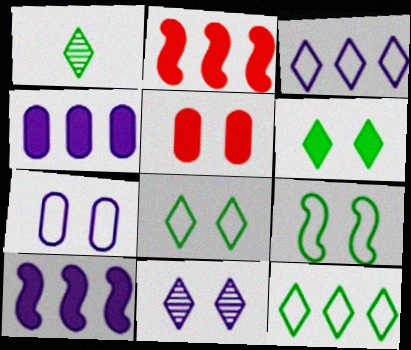[[1, 2, 7], 
[1, 6, 12], 
[5, 9, 11]]